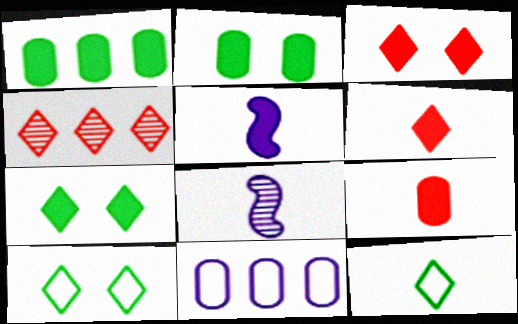[[1, 3, 5], 
[8, 9, 12]]